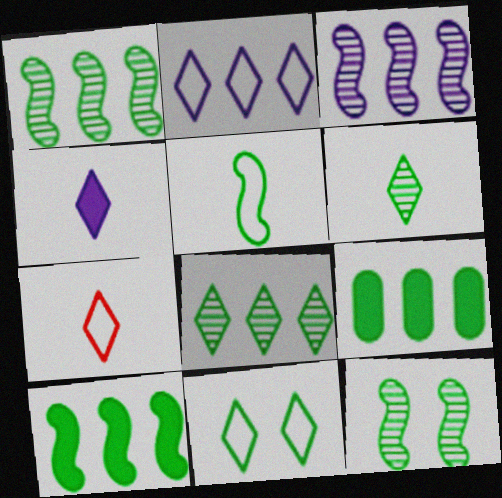[[2, 7, 11], 
[4, 6, 7], 
[5, 10, 12]]